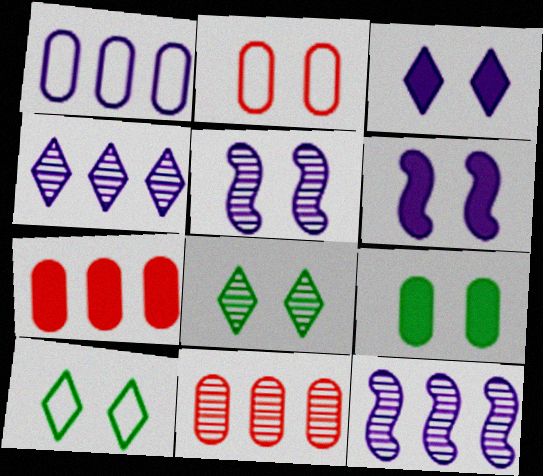[[2, 6, 8]]